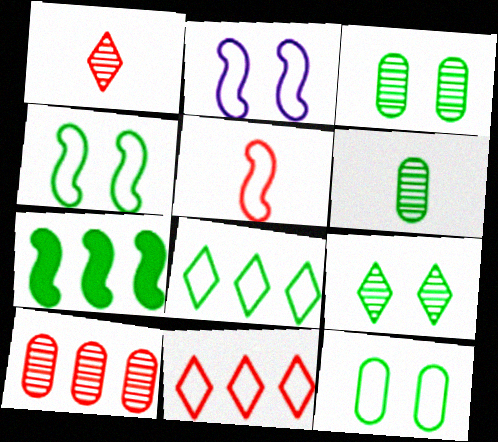[]